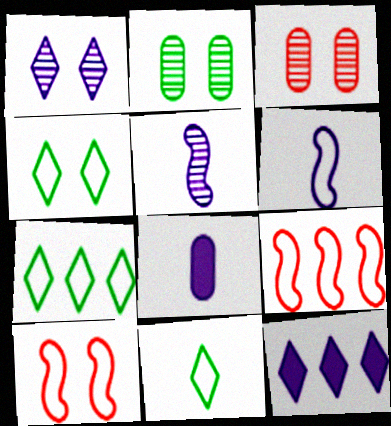[[4, 7, 11]]